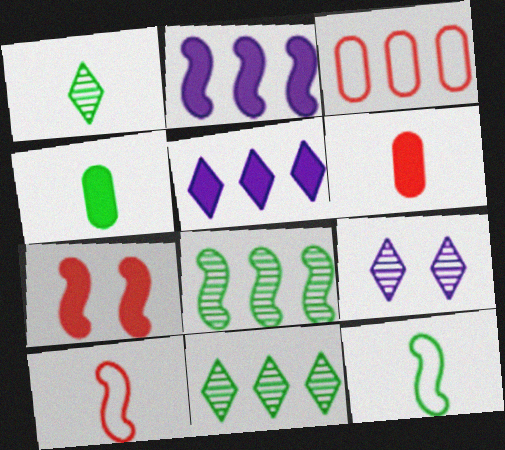[[1, 4, 12], 
[2, 3, 11], 
[3, 5, 8], 
[4, 5, 7]]